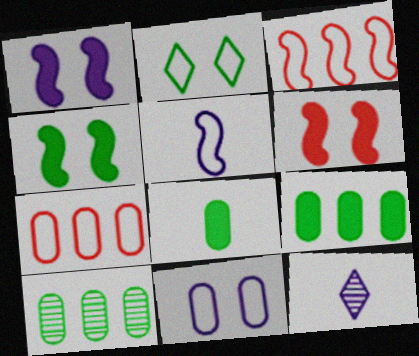[[1, 4, 6], 
[2, 5, 7], 
[4, 7, 12]]